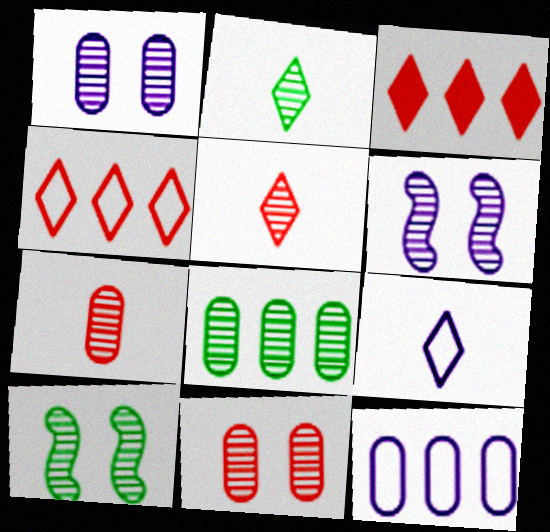[[1, 7, 8], 
[2, 8, 10], 
[5, 6, 8]]